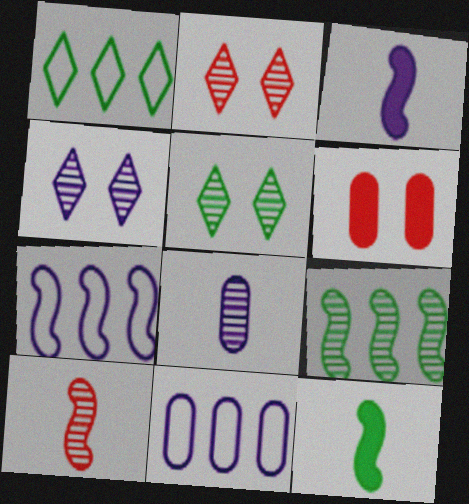[[2, 4, 5], 
[2, 8, 9], 
[2, 11, 12], 
[3, 4, 11]]